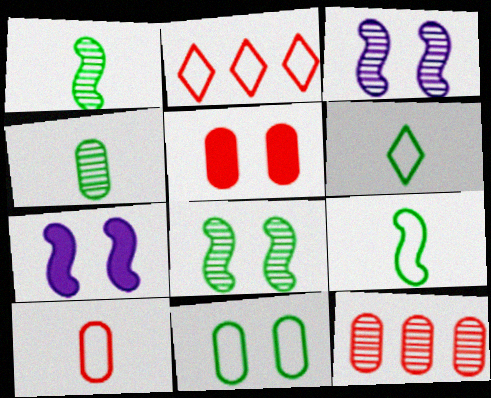[[2, 4, 7], 
[5, 10, 12], 
[6, 7, 12]]